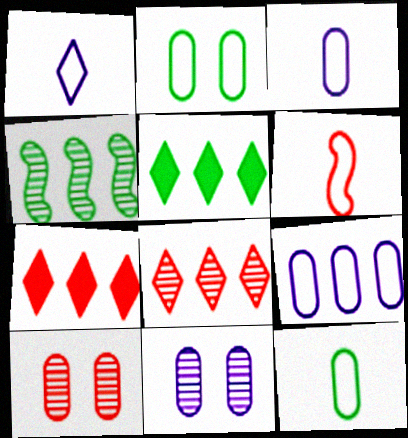[[1, 6, 12], 
[4, 7, 9], 
[5, 6, 11], 
[6, 7, 10]]